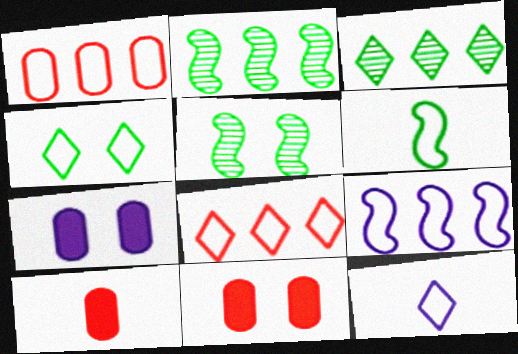[[2, 11, 12], 
[4, 8, 12]]